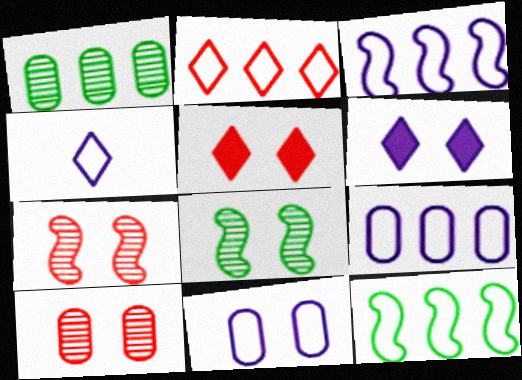[[2, 9, 12], 
[3, 4, 11], 
[5, 8, 11]]